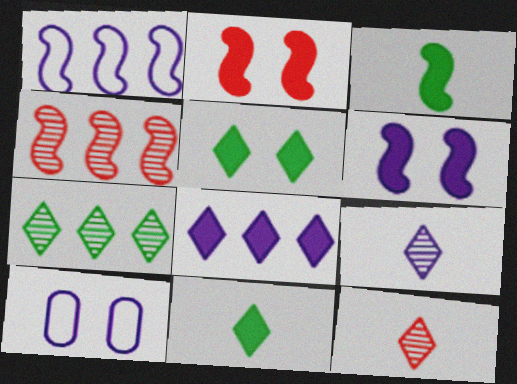[[4, 10, 11]]